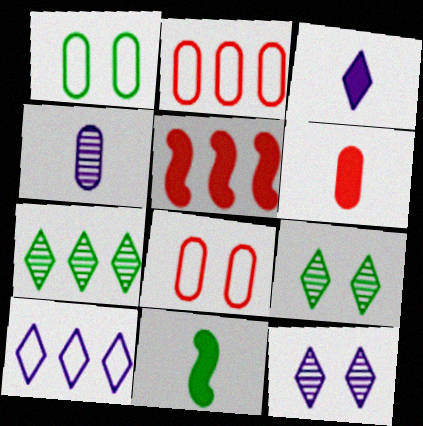[[1, 7, 11], 
[2, 11, 12], 
[3, 6, 11], 
[3, 10, 12]]